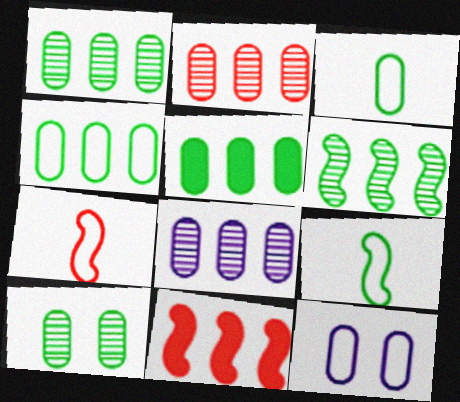[[1, 2, 8], 
[1, 4, 5], 
[3, 5, 10]]